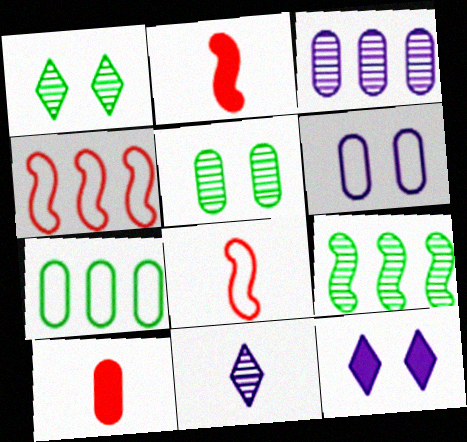[]